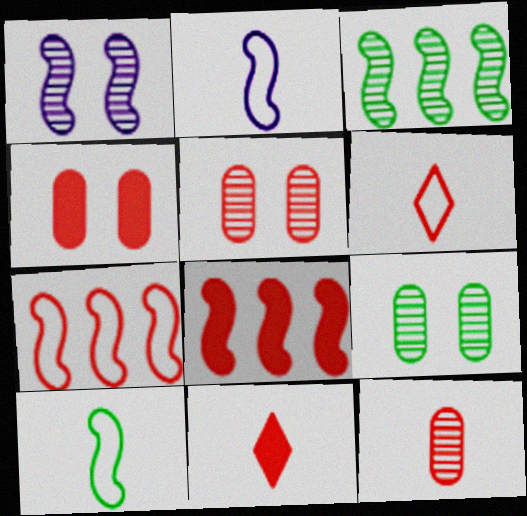[[1, 8, 10], 
[4, 8, 11], 
[5, 6, 8], 
[5, 7, 11]]